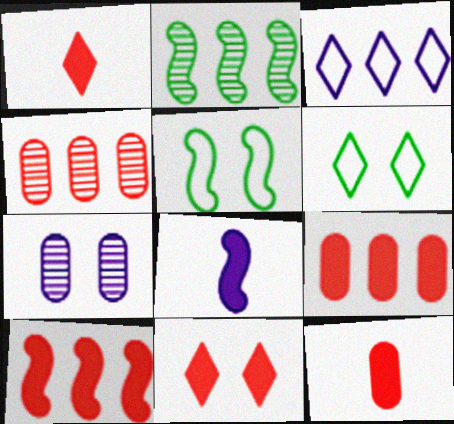[[2, 3, 9], 
[3, 7, 8], 
[4, 6, 8], 
[5, 7, 11], 
[10, 11, 12]]